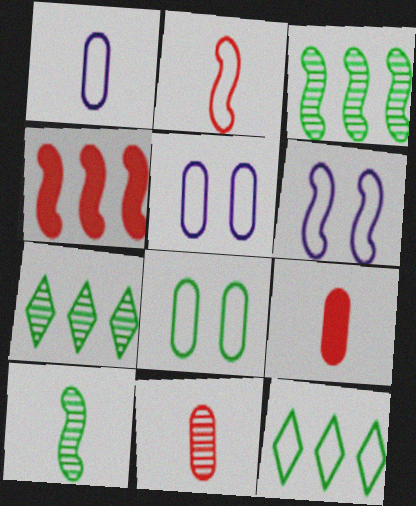[[2, 5, 12], 
[4, 6, 10], 
[6, 7, 9]]